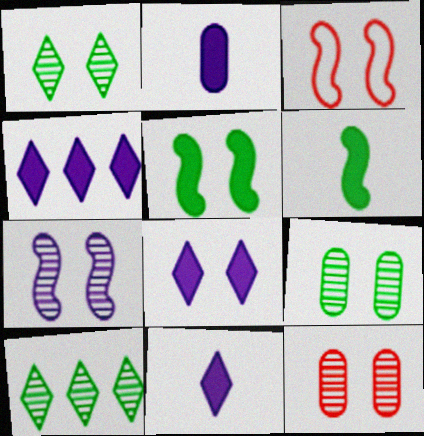[[1, 7, 12], 
[2, 3, 10], 
[3, 5, 7], 
[3, 8, 9], 
[4, 8, 11]]